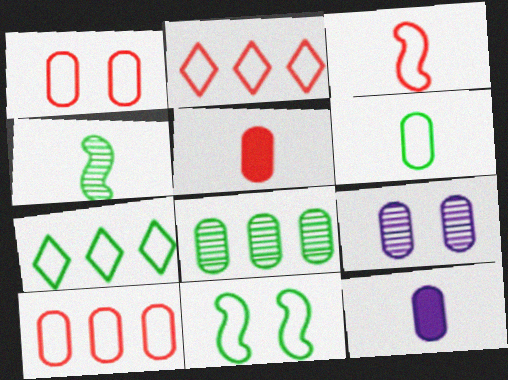[[1, 2, 3], 
[1, 8, 12], 
[6, 7, 11]]